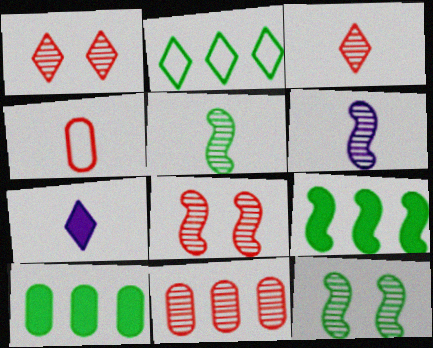[[1, 2, 7], 
[3, 8, 11], 
[4, 5, 7]]